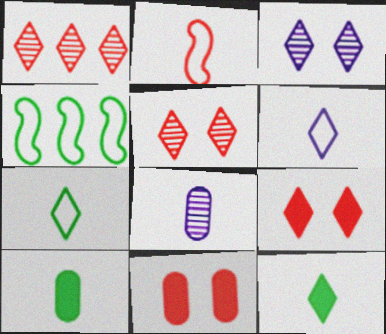[[1, 2, 11], 
[2, 8, 12], 
[4, 8, 9]]